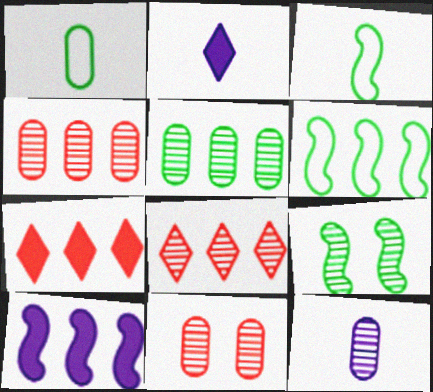[[2, 6, 11], 
[5, 11, 12], 
[8, 9, 12]]